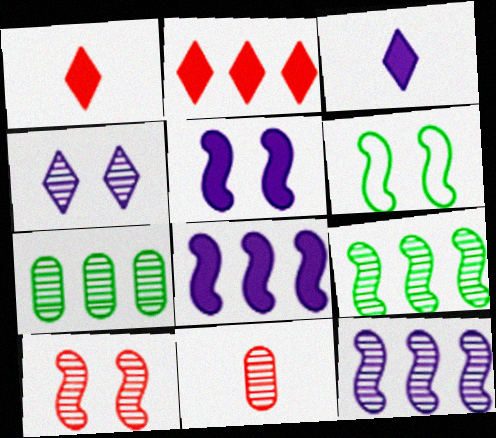[[4, 9, 11], 
[5, 6, 10]]